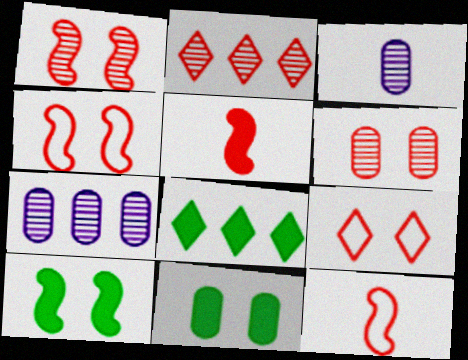[[3, 4, 8]]